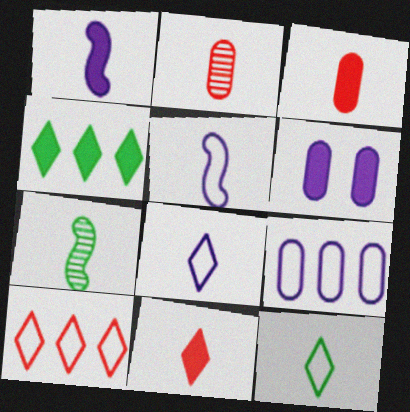[[1, 2, 12], 
[3, 7, 8], 
[6, 7, 10]]